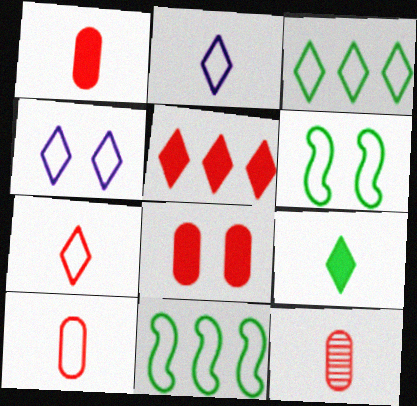[[1, 10, 12], 
[3, 4, 7], 
[4, 10, 11]]